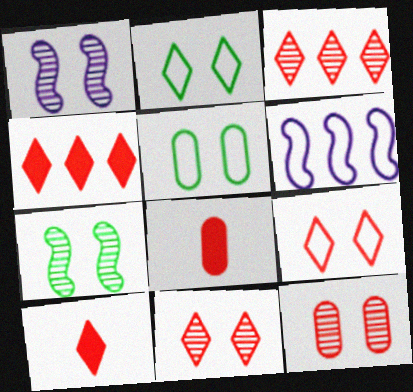[[3, 9, 10]]